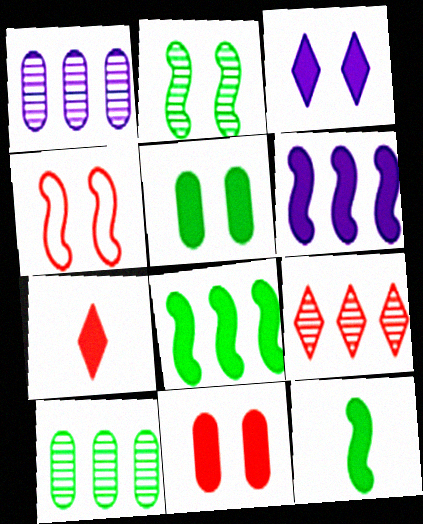[[5, 6, 7]]